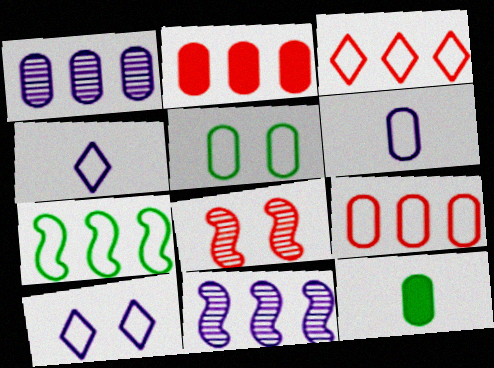[[5, 6, 9]]